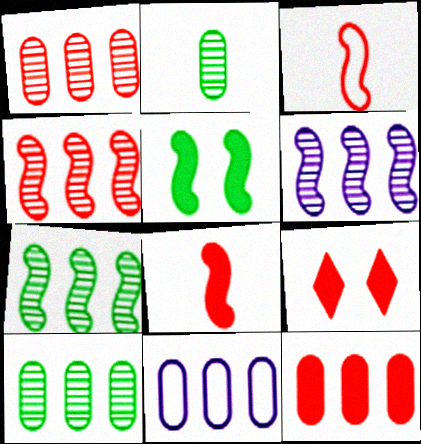[[1, 3, 9], 
[3, 5, 6], 
[4, 6, 7], 
[8, 9, 12], 
[10, 11, 12]]